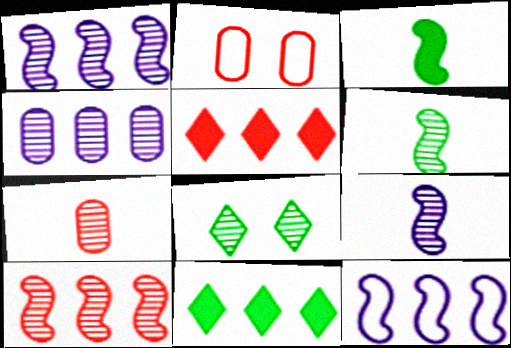[[1, 7, 8], 
[2, 9, 11]]